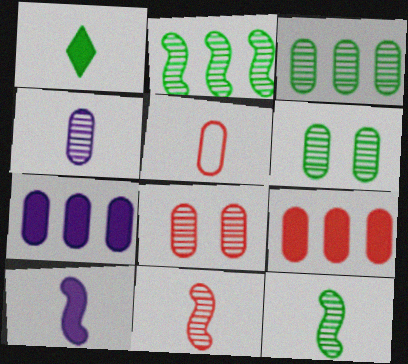[[3, 4, 8], 
[5, 6, 7], 
[5, 8, 9]]